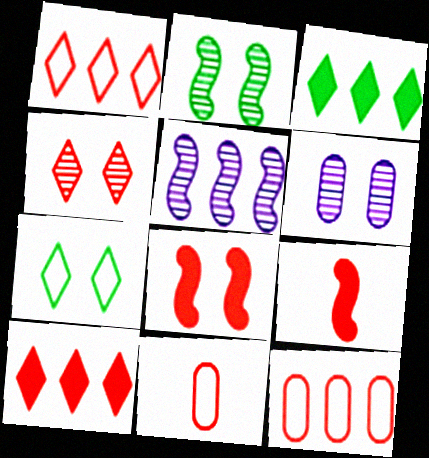[[2, 4, 6], 
[3, 5, 12], 
[4, 9, 12], 
[6, 7, 8]]